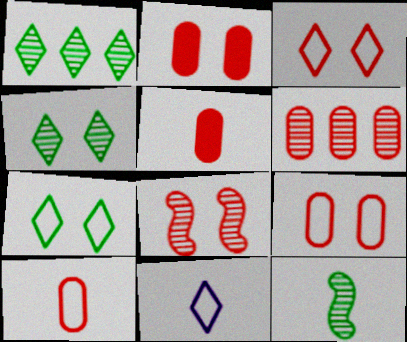[[2, 3, 8], 
[2, 6, 10], 
[5, 6, 9], 
[5, 11, 12]]